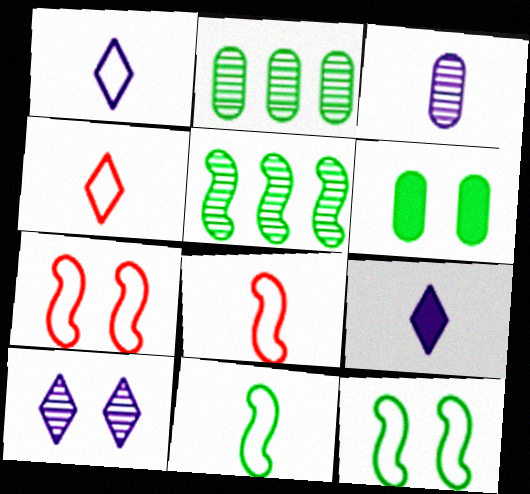[[2, 7, 9], 
[6, 7, 10]]